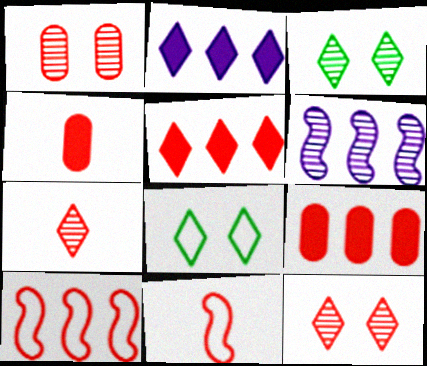[[1, 5, 11], 
[2, 7, 8], 
[4, 6, 8], 
[4, 7, 11], 
[4, 10, 12], 
[9, 11, 12]]